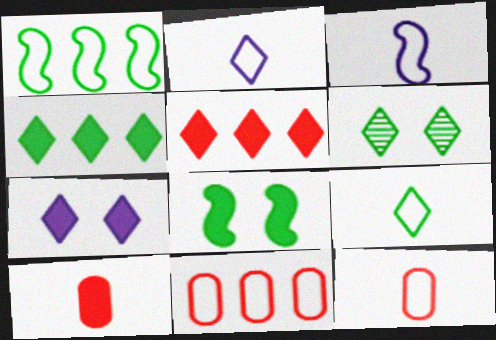[[2, 5, 6], 
[3, 9, 12], 
[4, 6, 9]]